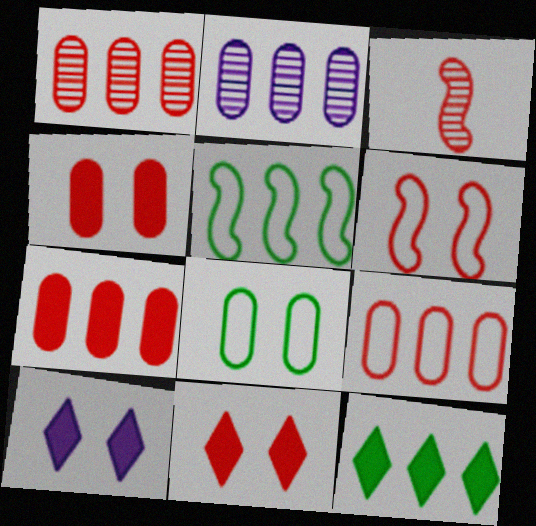[[1, 7, 9], 
[3, 9, 11]]